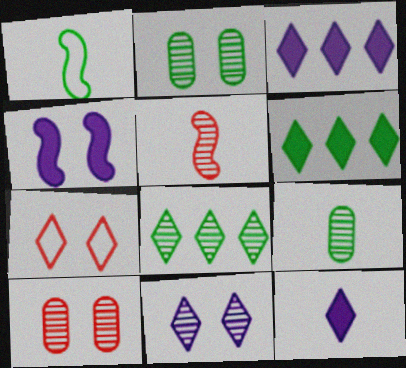[[1, 2, 6], 
[1, 3, 10], 
[2, 4, 7], 
[7, 8, 12]]